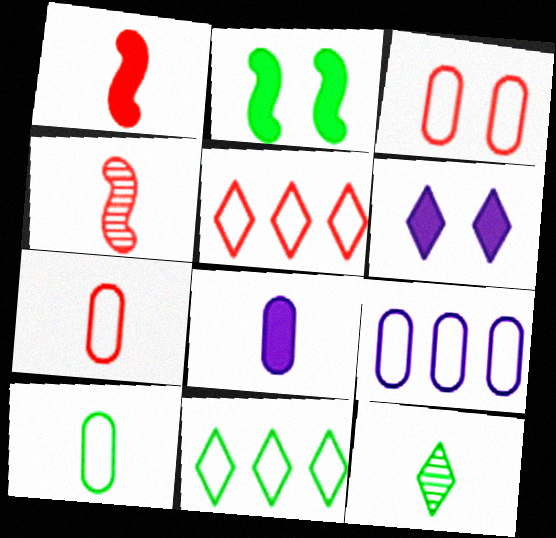[[3, 9, 10], 
[5, 6, 12]]